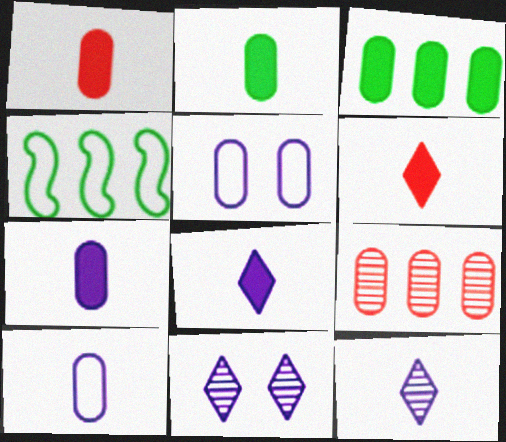[[1, 2, 7], 
[1, 4, 11], 
[2, 5, 9]]